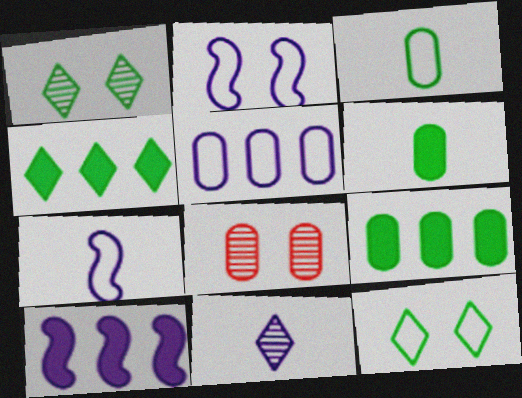[[4, 7, 8], 
[5, 6, 8]]